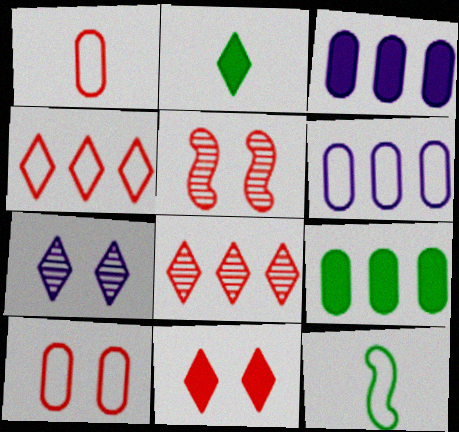[[2, 4, 7], 
[2, 5, 6], 
[5, 10, 11]]